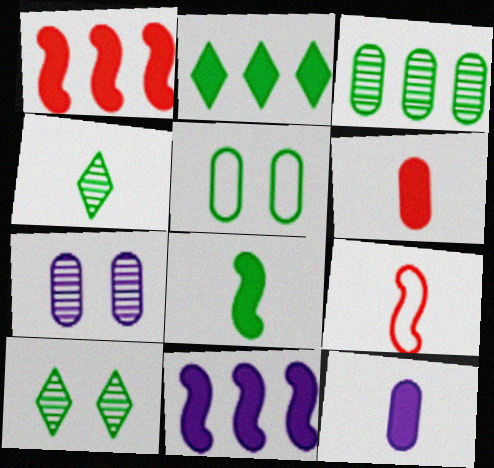[[2, 7, 9], 
[4, 9, 12]]